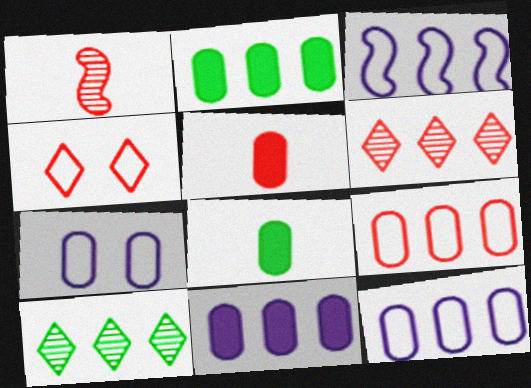[[2, 3, 6]]